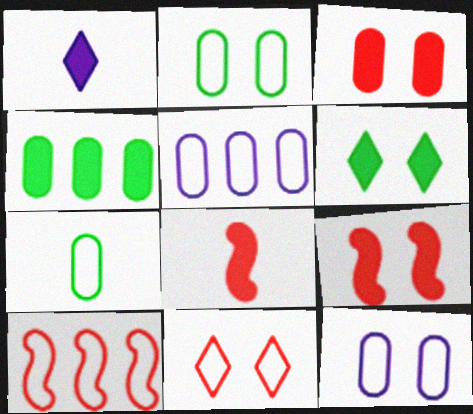[[1, 4, 9]]